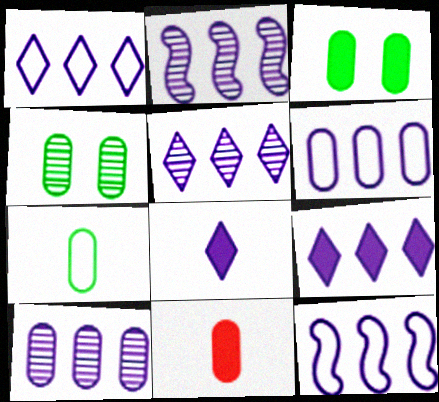[[1, 5, 9], 
[1, 6, 12], 
[2, 5, 10], 
[2, 6, 9], 
[4, 6, 11], 
[9, 10, 12]]